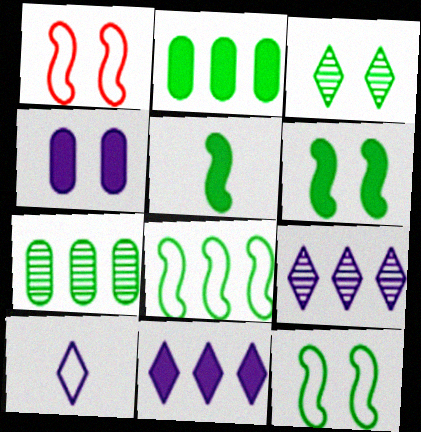[[1, 3, 4]]